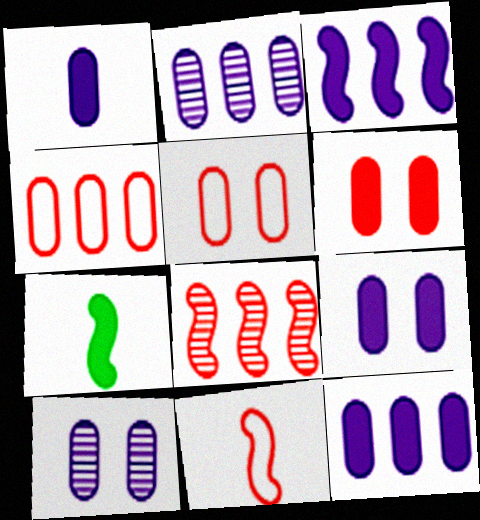[[1, 9, 12]]